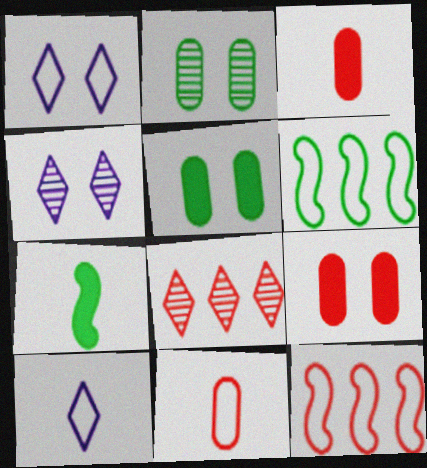[[1, 6, 11], 
[3, 4, 6]]